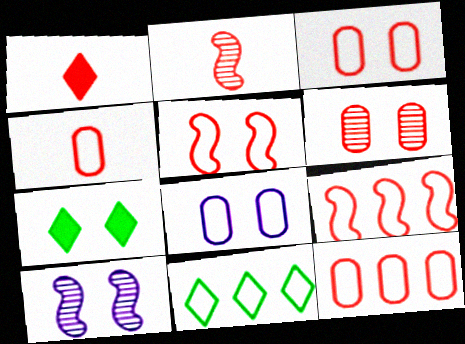[[1, 2, 4], 
[1, 6, 9], 
[3, 4, 12], 
[3, 7, 10]]